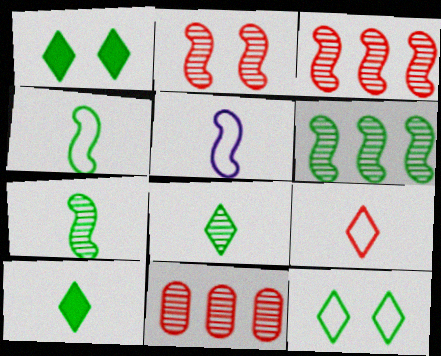[[1, 5, 11]]